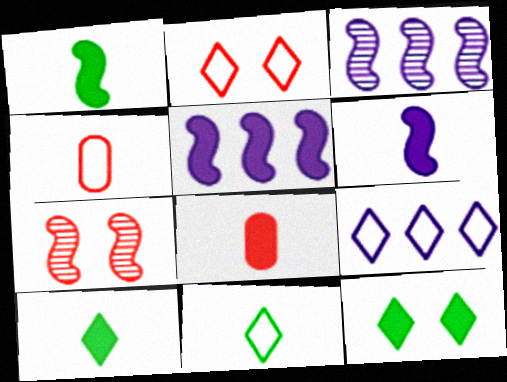[[2, 9, 11], 
[3, 4, 12], 
[5, 8, 12], 
[6, 8, 10]]